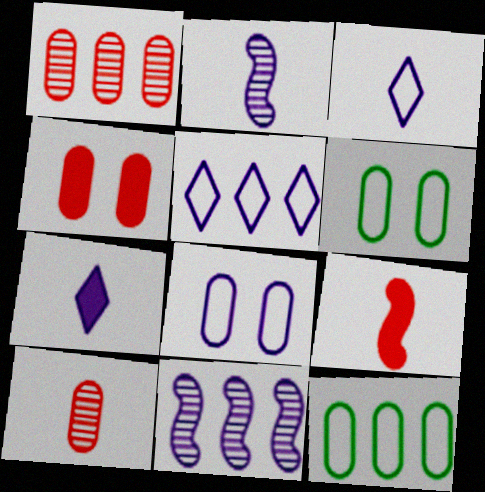[[7, 8, 11]]